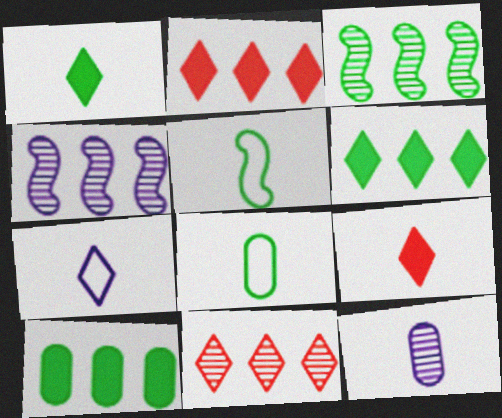[[5, 9, 12]]